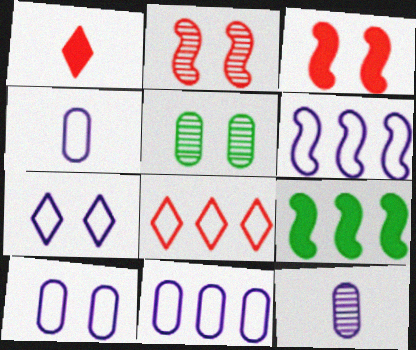[[1, 5, 6], 
[3, 5, 7], 
[4, 6, 7], 
[4, 10, 11]]